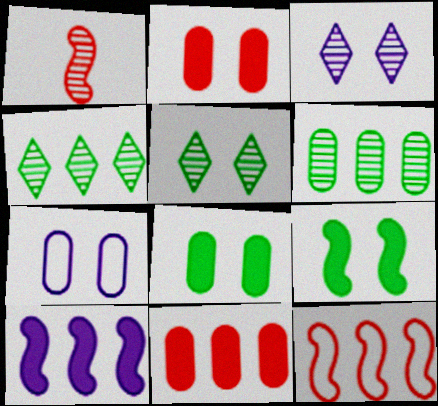[[1, 3, 6]]